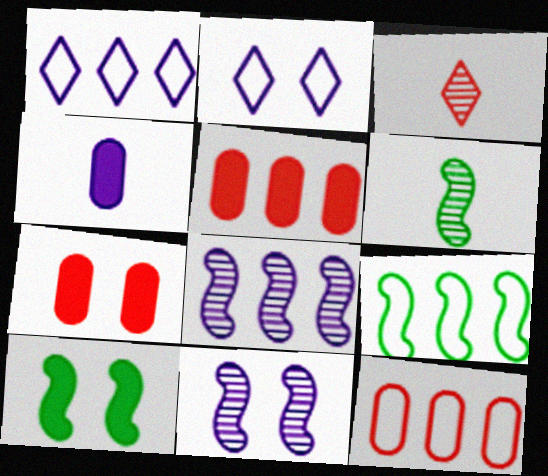[[1, 4, 11], 
[1, 6, 7], 
[1, 9, 12], 
[2, 4, 8], 
[2, 5, 6], 
[6, 9, 10]]